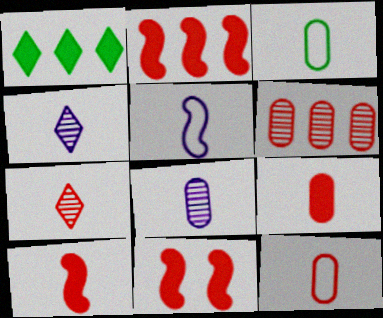[[2, 10, 11], 
[3, 4, 10], 
[3, 8, 9], 
[7, 10, 12]]